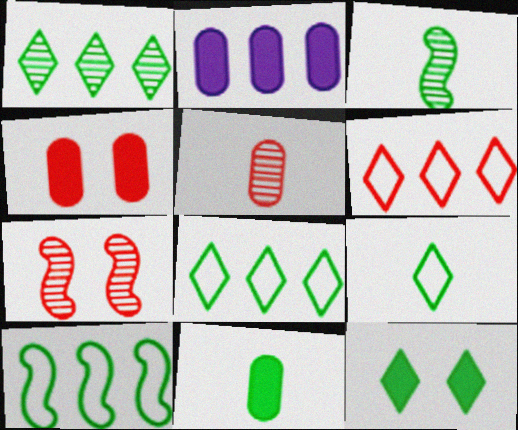[[1, 9, 12], 
[2, 4, 11], 
[2, 7, 9], 
[3, 9, 11]]